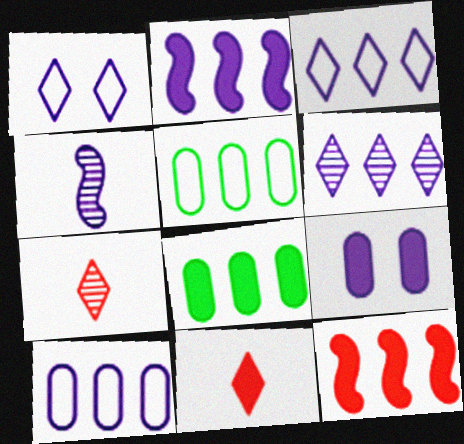[[2, 6, 10], 
[3, 4, 9], 
[5, 6, 12]]